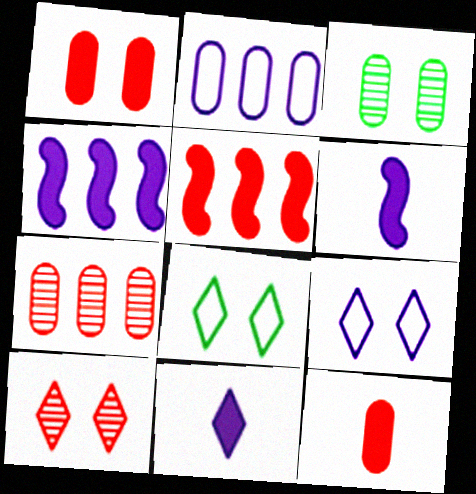[[2, 3, 12], 
[6, 7, 8]]